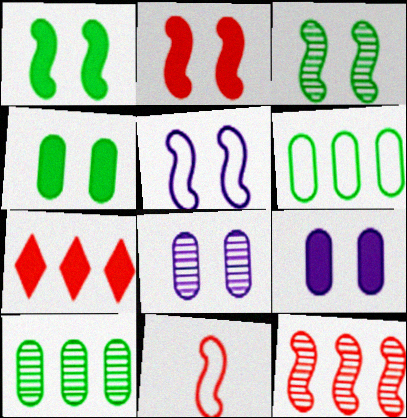[[2, 3, 5], 
[2, 11, 12]]